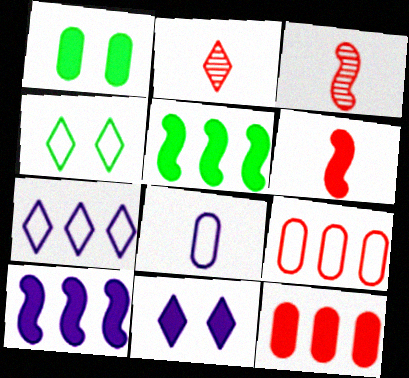[[1, 3, 7]]